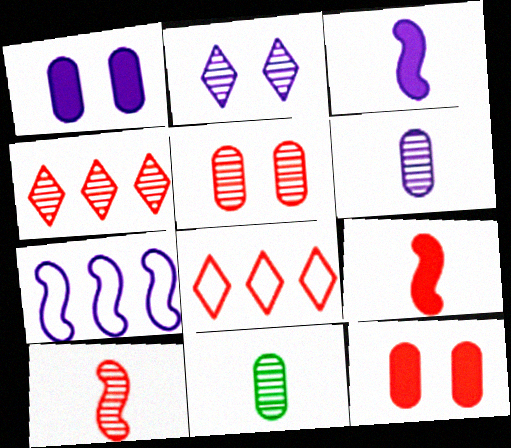[[4, 5, 10], 
[5, 8, 9], 
[8, 10, 12]]